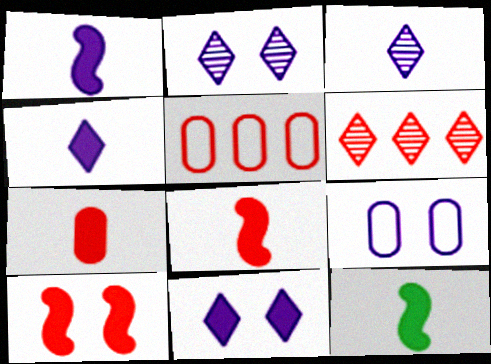[[1, 8, 12], 
[2, 5, 12], 
[4, 7, 12], 
[6, 9, 12]]